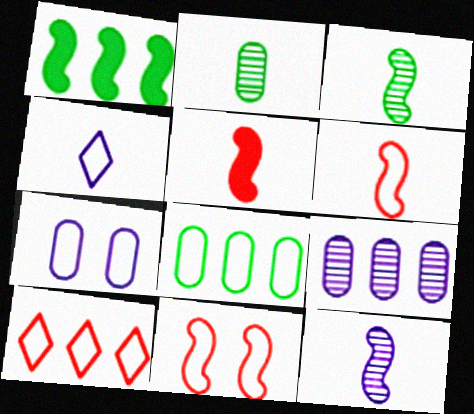[[1, 9, 10], 
[1, 11, 12], 
[2, 4, 5], 
[4, 8, 11]]